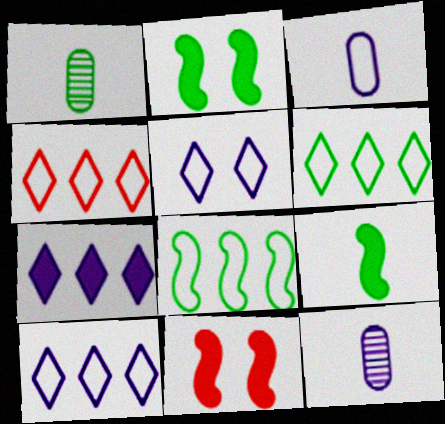[[1, 2, 6], 
[1, 10, 11], 
[2, 4, 12], 
[4, 6, 10], 
[6, 11, 12]]